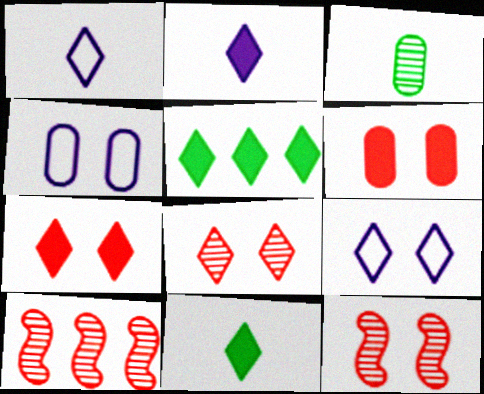[[1, 5, 8], 
[2, 5, 7], 
[4, 10, 11]]